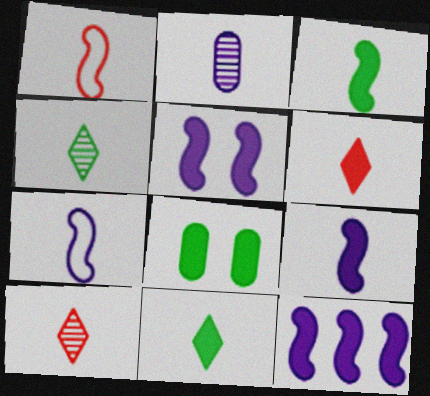[[1, 2, 11], 
[5, 9, 12], 
[6, 8, 12]]